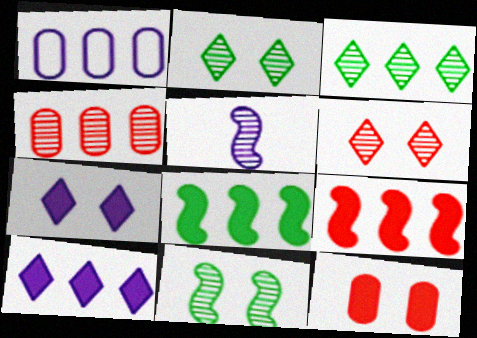[[1, 3, 9], 
[1, 5, 7], 
[2, 4, 5]]